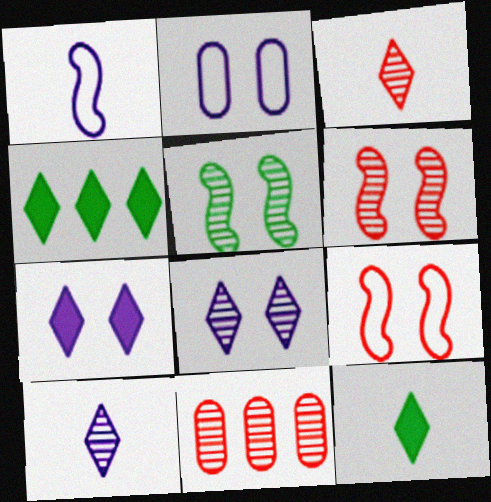[[3, 6, 11], 
[5, 10, 11]]